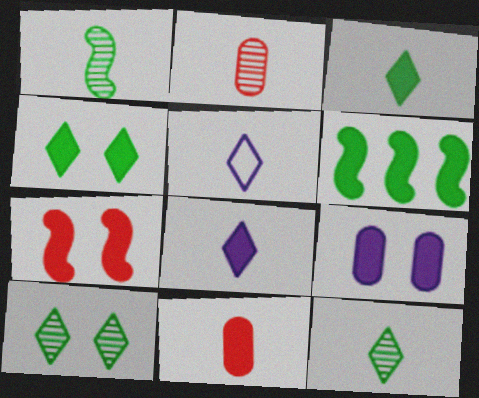[[1, 5, 11], 
[4, 7, 9]]